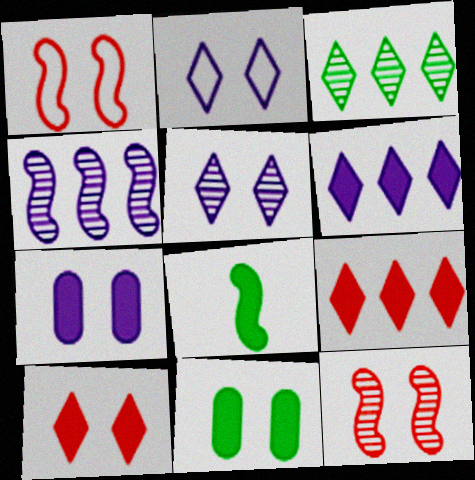[[1, 4, 8], 
[1, 5, 11], 
[2, 11, 12], 
[7, 8, 9]]